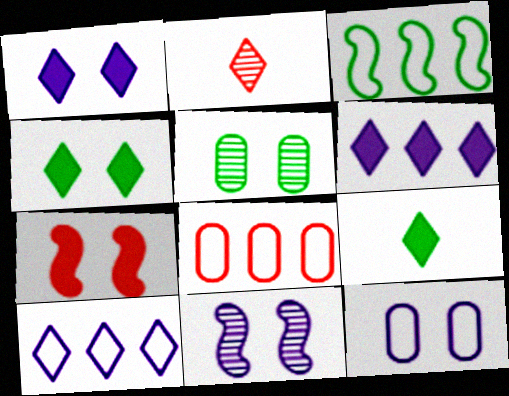[[1, 11, 12], 
[2, 4, 10], 
[2, 7, 8], 
[3, 5, 9], 
[3, 8, 10], 
[8, 9, 11]]